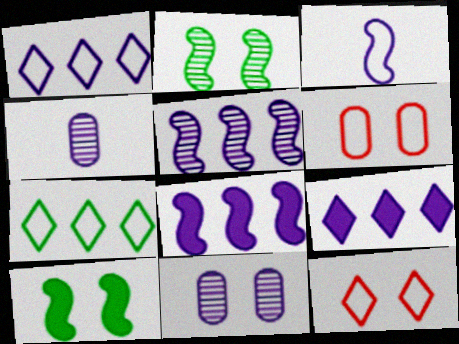[[3, 6, 7], 
[3, 9, 11], 
[10, 11, 12]]